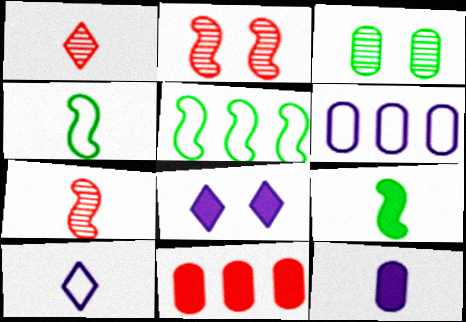[[1, 4, 12], 
[8, 9, 11]]